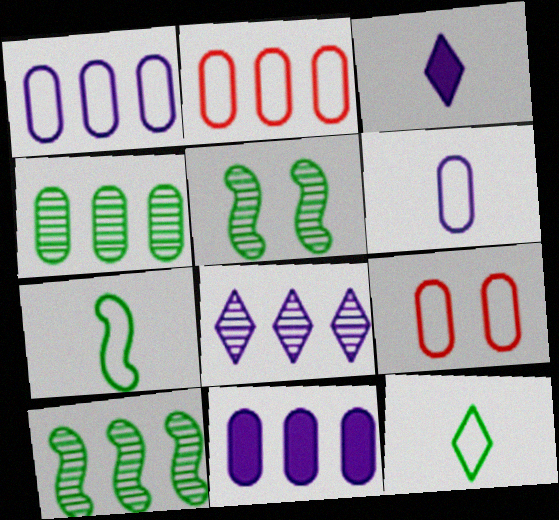[[2, 3, 5], 
[2, 4, 11], 
[3, 9, 10]]